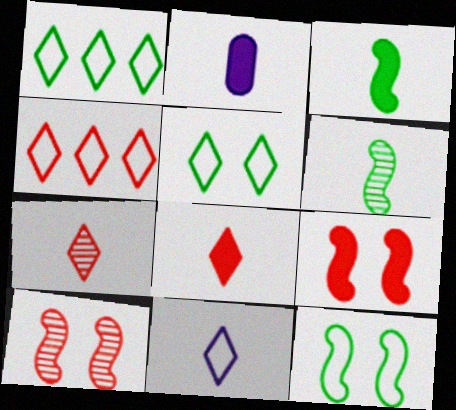[[1, 2, 10], 
[2, 3, 8], 
[4, 5, 11]]